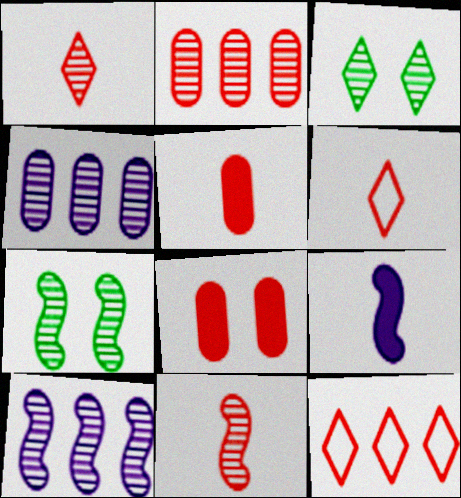[[1, 4, 7], 
[3, 4, 11], 
[5, 6, 11], 
[7, 10, 11], 
[8, 11, 12]]